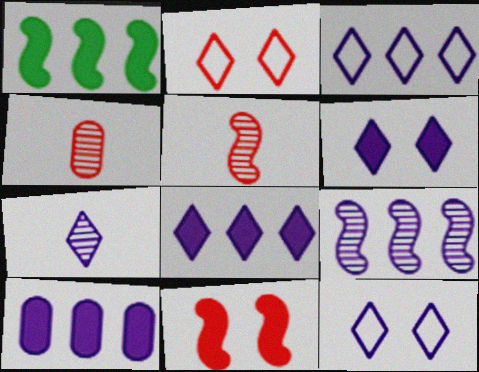[[1, 4, 12], 
[3, 6, 7], 
[3, 9, 10], 
[7, 8, 12]]